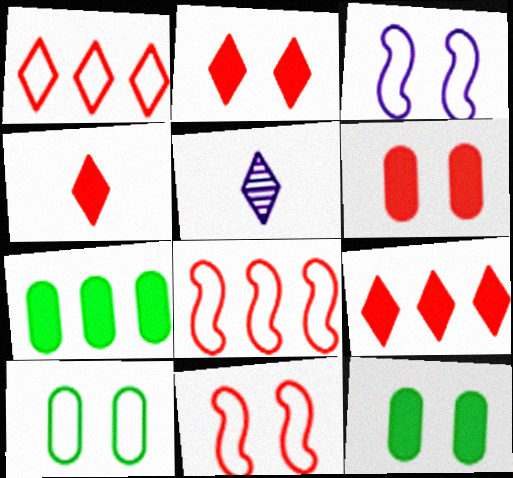[[2, 4, 9], 
[5, 7, 11], 
[5, 8, 12]]